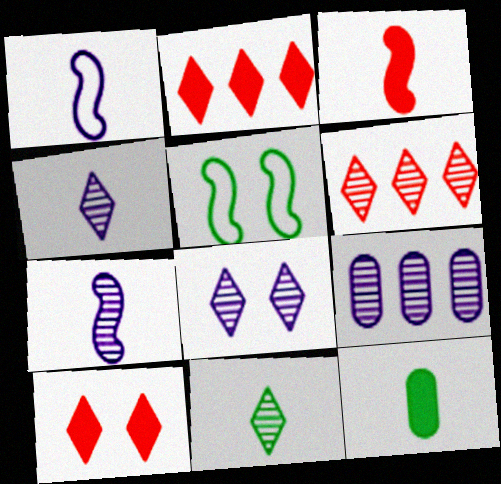[[6, 8, 11], 
[7, 8, 9]]